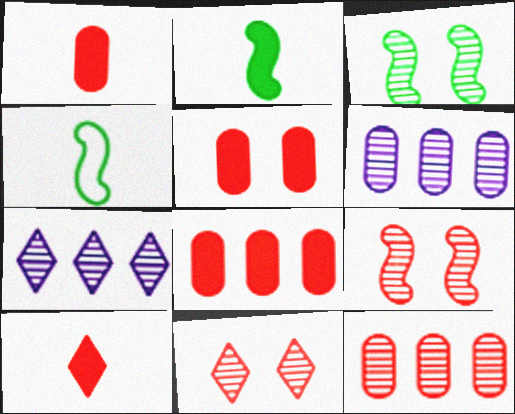[[1, 5, 8], 
[4, 5, 7]]